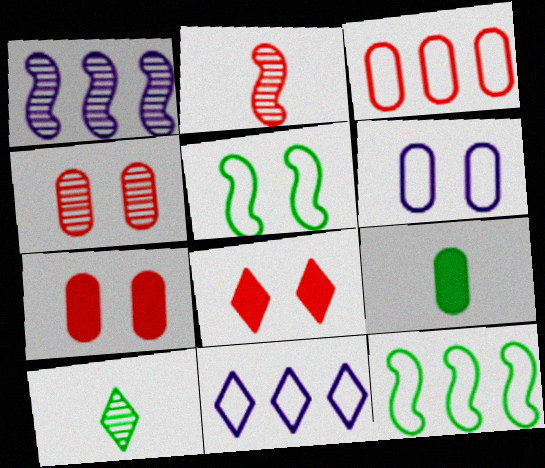[[1, 4, 10], 
[2, 3, 8], 
[3, 11, 12], 
[8, 10, 11]]